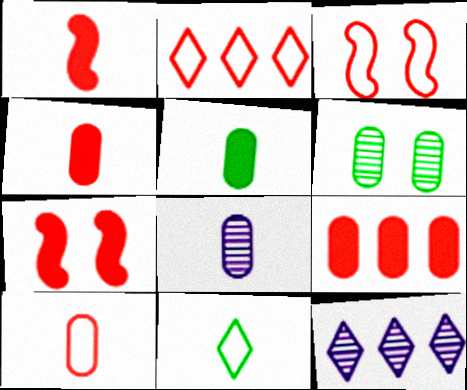[[1, 8, 11], 
[2, 3, 10], 
[3, 5, 12], 
[5, 8, 10]]